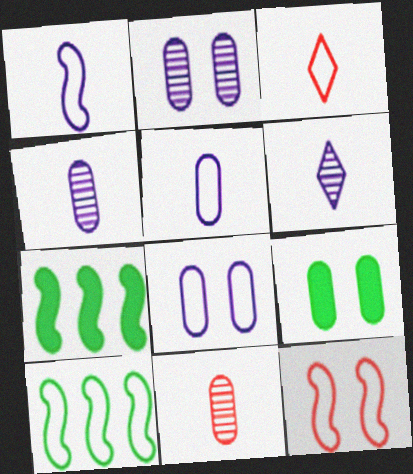[[1, 10, 12], 
[2, 3, 7], 
[3, 8, 10]]